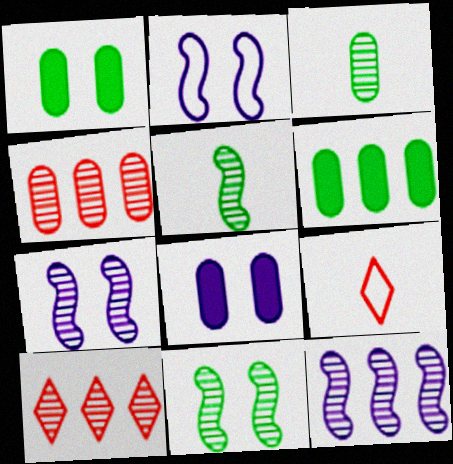[[1, 9, 12], 
[3, 7, 10], 
[6, 7, 9]]